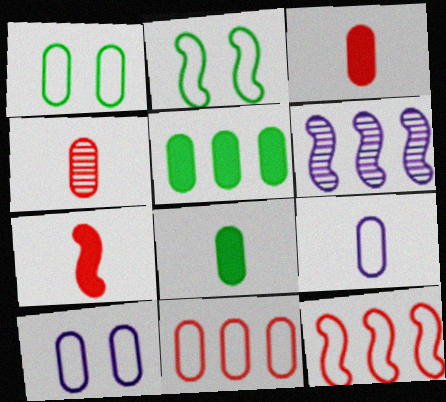[[1, 9, 11], 
[2, 6, 7], 
[4, 5, 10], 
[4, 8, 9]]